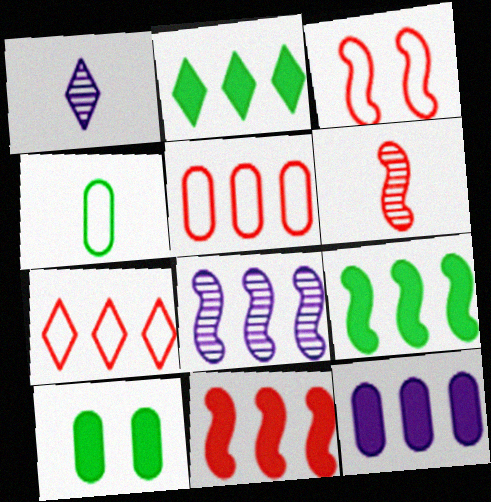[[2, 5, 8], 
[2, 11, 12], 
[3, 6, 11]]